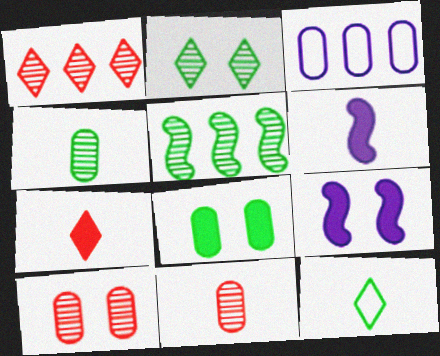[[2, 4, 5], 
[3, 8, 11], 
[5, 8, 12], 
[6, 11, 12]]